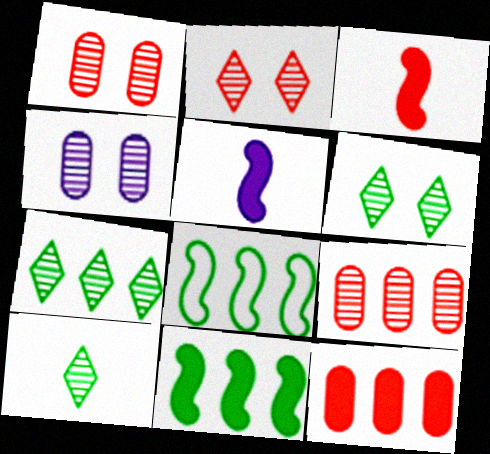[[6, 7, 10]]